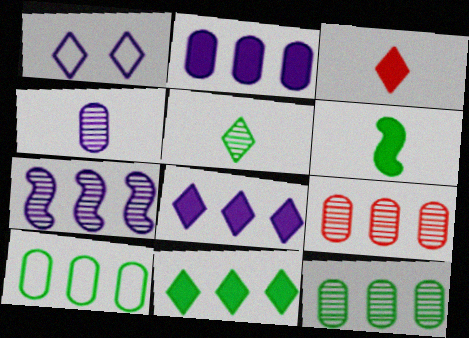[[1, 6, 9], 
[2, 9, 10]]